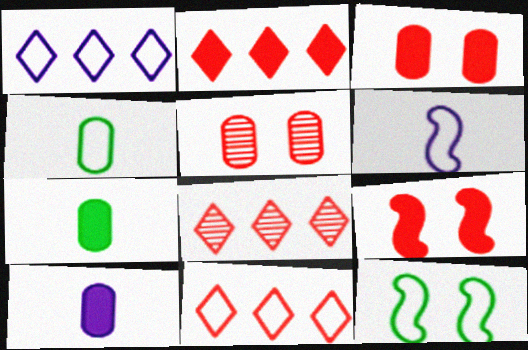[[2, 8, 11], 
[8, 10, 12]]